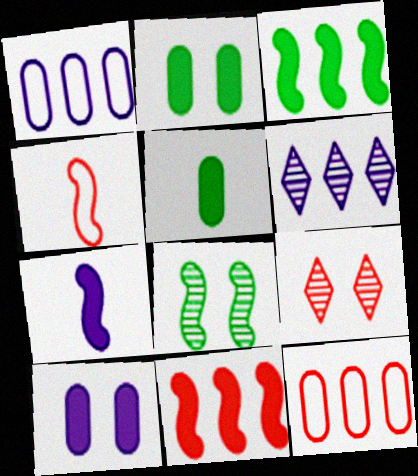[[2, 4, 6], 
[3, 6, 12]]